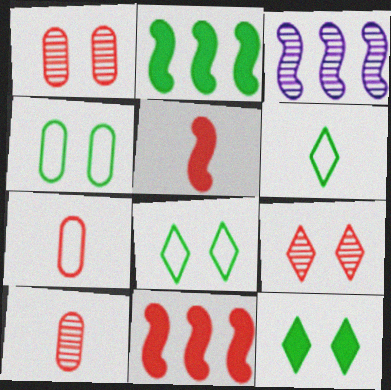[[3, 7, 12], 
[7, 9, 11]]